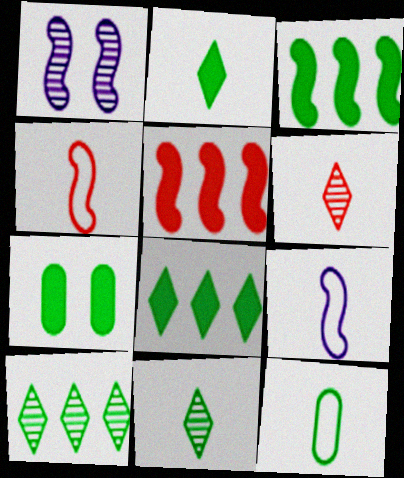[[1, 3, 4], 
[2, 3, 7]]